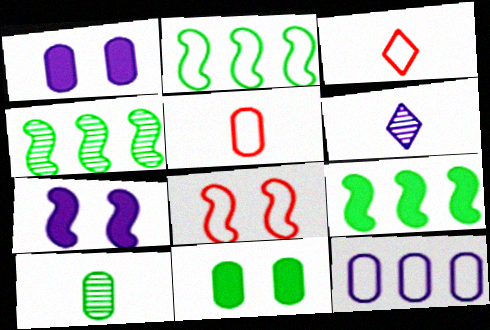[[1, 3, 4], 
[2, 4, 9], 
[6, 7, 12]]